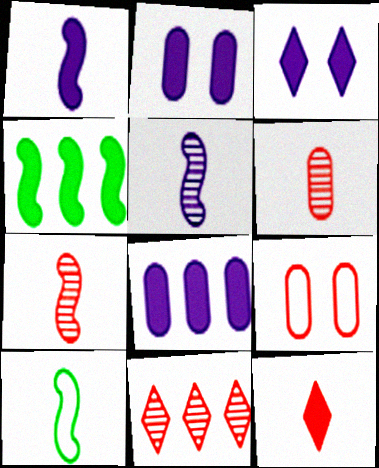[[1, 3, 8], 
[1, 7, 10], 
[2, 4, 12], 
[2, 10, 11]]